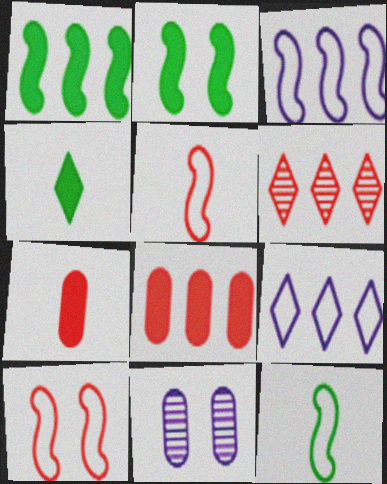[[3, 10, 12], 
[6, 7, 10]]